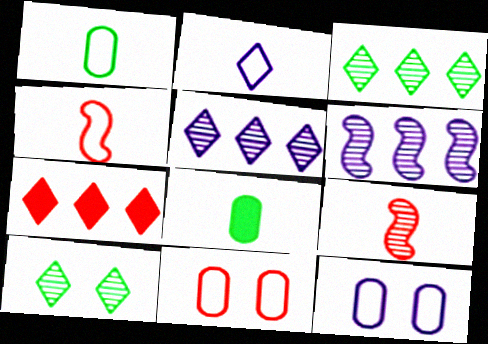[[1, 2, 4], 
[2, 7, 10], 
[2, 8, 9], 
[7, 9, 11]]